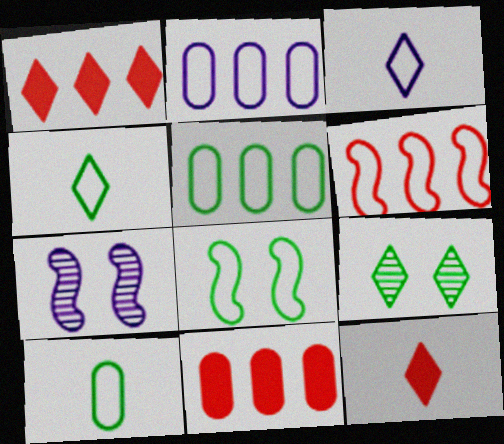[[1, 3, 9], 
[1, 7, 10], 
[4, 5, 8], 
[4, 7, 11], 
[5, 7, 12]]